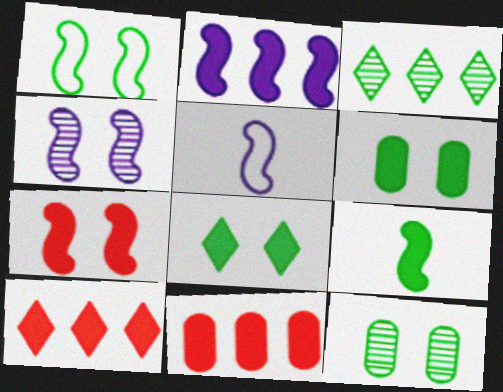[[1, 4, 7], 
[1, 8, 12], 
[2, 4, 5], 
[2, 7, 9], 
[5, 10, 12]]